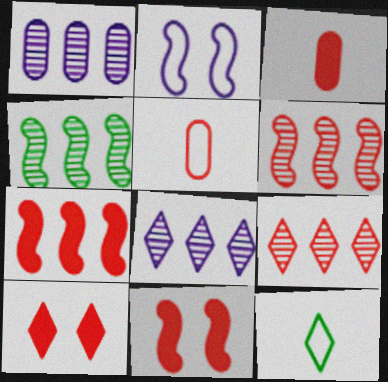[[1, 4, 9], 
[1, 11, 12], 
[3, 7, 10], 
[5, 6, 10], 
[5, 9, 11], 
[8, 10, 12]]